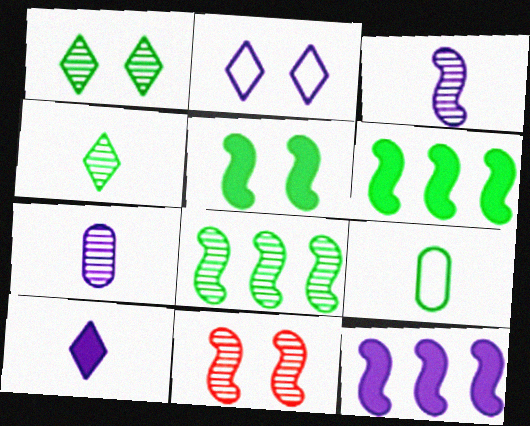[[1, 6, 9], 
[2, 7, 12], 
[3, 8, 11]]